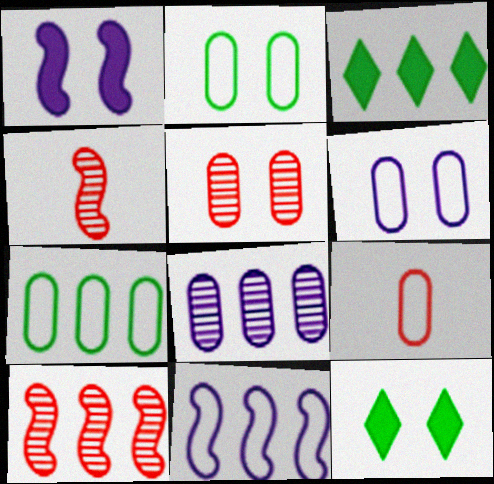[[3, 4, 6], 
[6, 7, 9]]